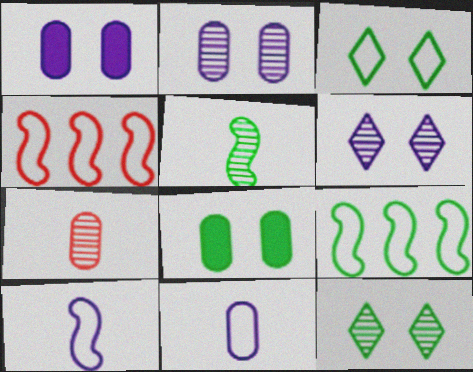[[3, 4, 11]]